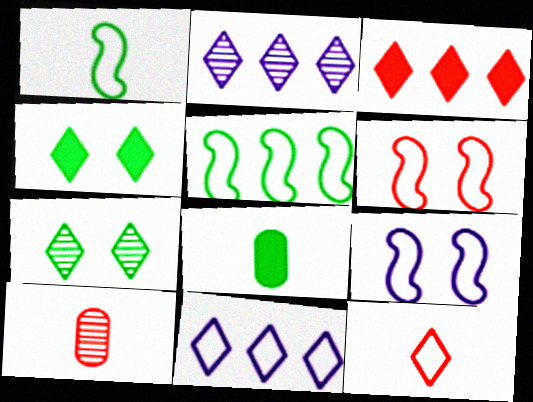[[2, 4, 12], 
[2, 6, 8], 
[3, 6, 10], 
[5, 7, 8]]